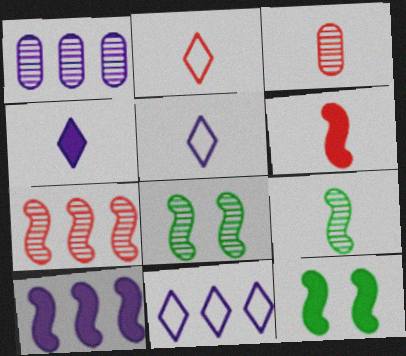[[1, 2, 12], 
[1, 10, 11], 
[2, 3, 6], 
[3, 11, 12], 
[6, 10, 12]]